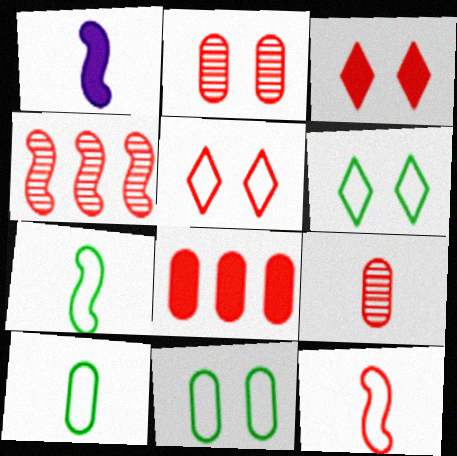[]